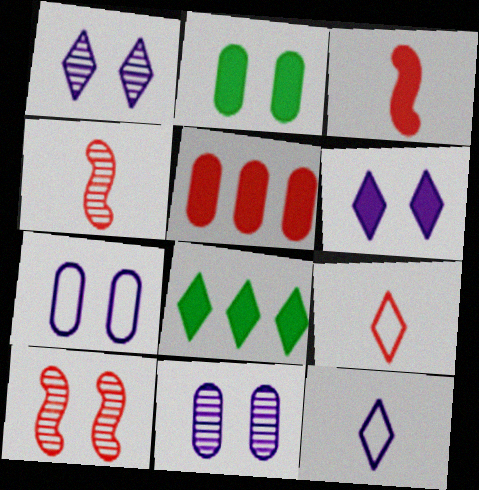[[1, 8, 9], 
[4, 7, 8], 
[5, 9, 10]]